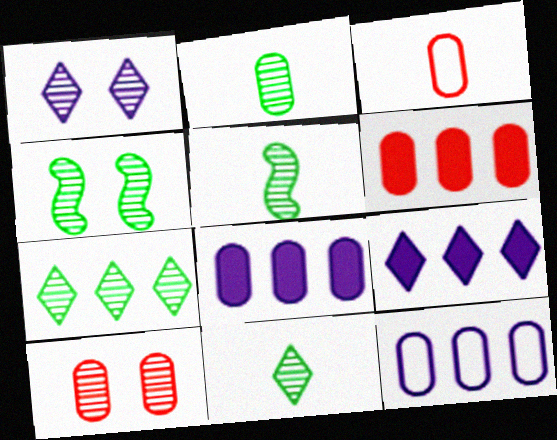[[1, 4, 10], 
[2, 4, 7], 
[2, 5, 11], 
[3, 4, 9], 
[3, 6, 10]]